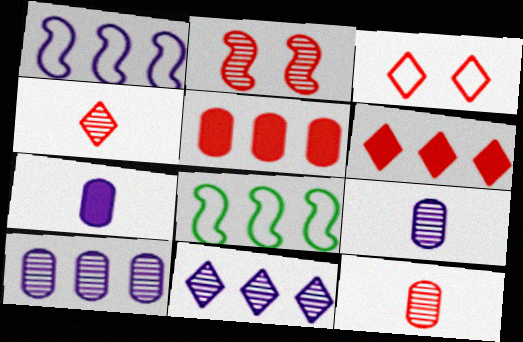[[3, 4, 6], 
[5, 8, 11], 
[6, 8, 10]]